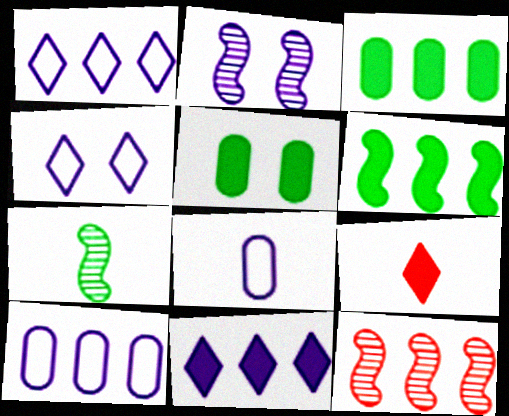[[1, 3, 12], 
[2, 7, 12], 
[2, 8, 11], 
[7, 8, 9]]